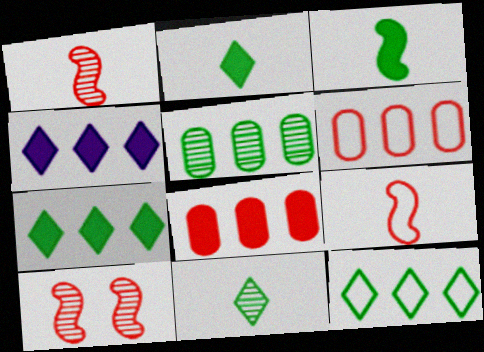[]